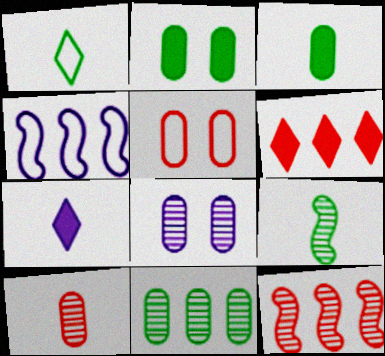[[1, 3, 9], 
[1, 4, 5], 
[2, 5, 8], 
[4, 6, 11], 
[4, 7, 8], 
[8, 10, 11]]